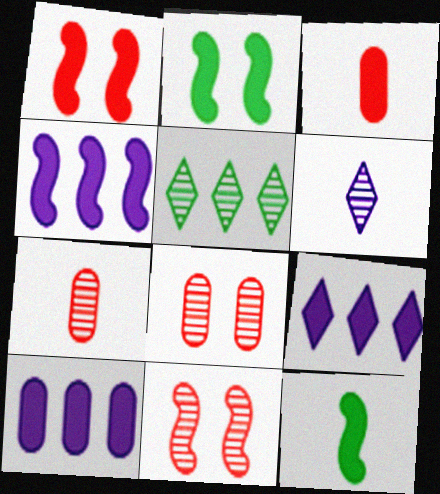[[1, 4, 12], 
[2, 3, 9], 
[4, 9, 10]]